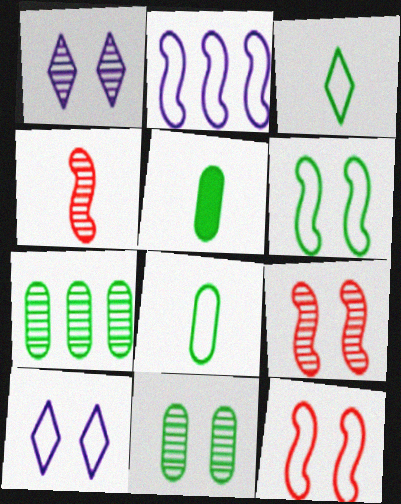[[1, 4, 7], 
[1, 9, 11]]